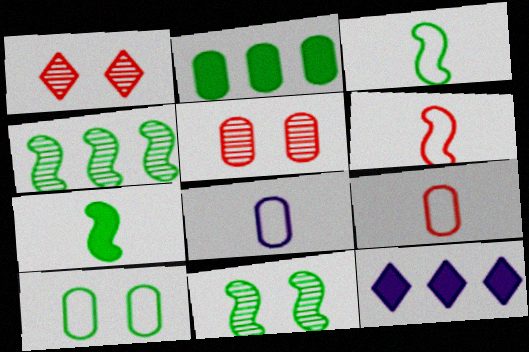[[2, 5, 8], 
[3, 5, 12], 
[9, 11, 12]]